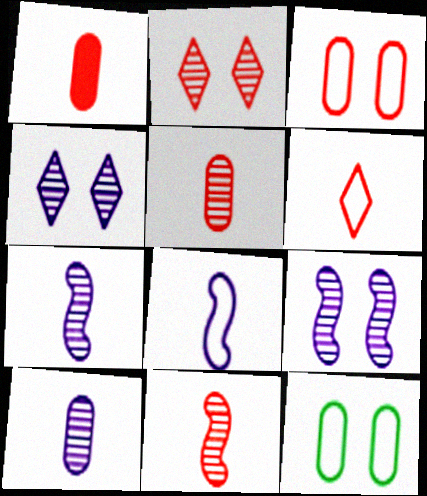[[1, 6, 11]]